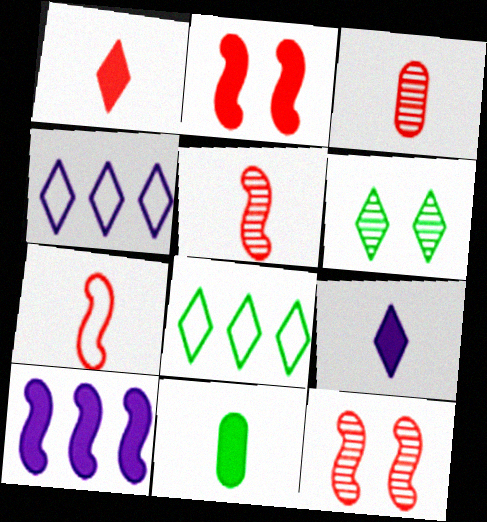[[1, 3, 7], 
[1, 4, 6], 
[4, 11, 12]]